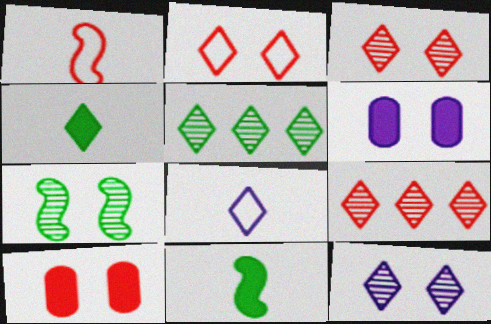[[1, 5, 6], 
[1, 9, 10], 
[2, 6, 7]]